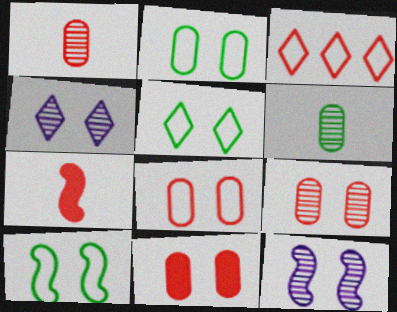[[2, 5, 10], 
[3, 7, 9], 
[4, 10, 11], 
[5, 11, 12], 
[8, 9, 11]]